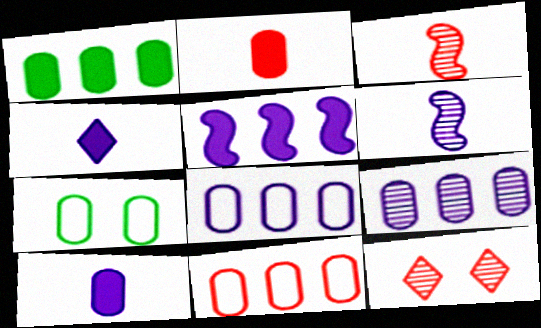[[1, 9, 11], 
[2, 7, 9]]